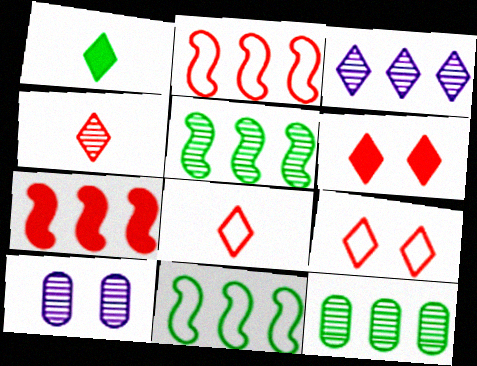[[1, 2, 10], 
[1, 3, 9], 
[4, 5, 10]]